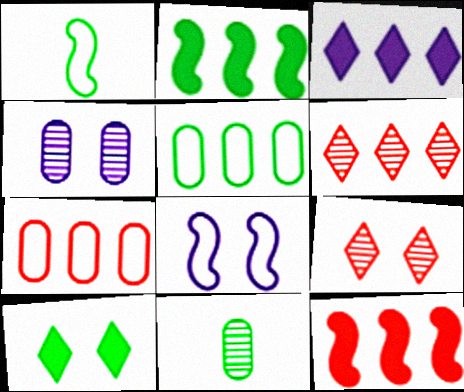[[6, 7, 12]]